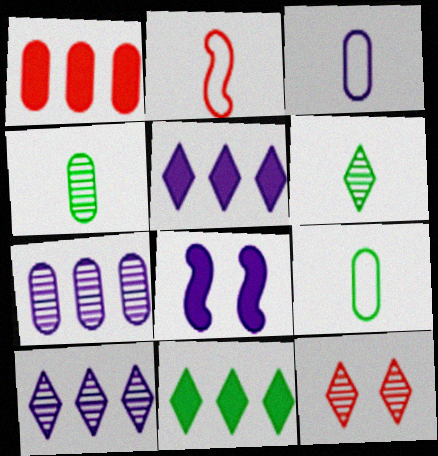[[1, 2, 12], 
[3, 8, 10], 
[6, 10, 12]]